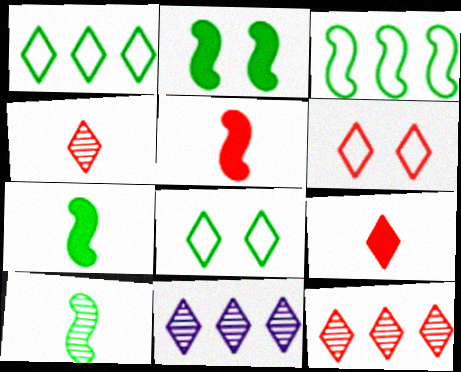[[2, 3, 10], 
[6, 9, 12], 
[8, 9, 11]]